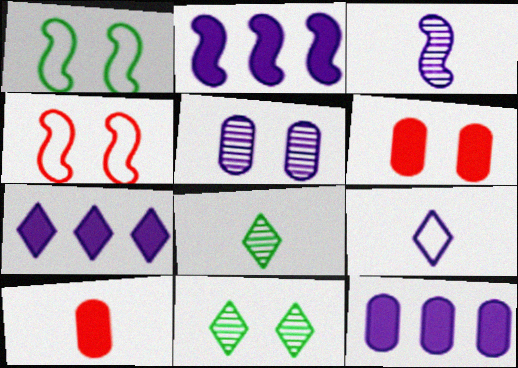[[2, 5, 9], 
[2, 7, 12], 
[4, 8, 12]]